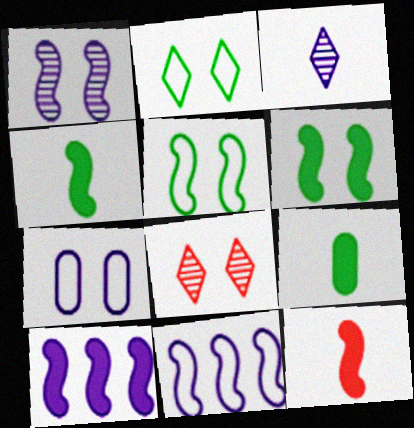[[3, 7, 10], 
[6, 7, 8], 
[6, 10, 12], 
[8, 9, 11]]